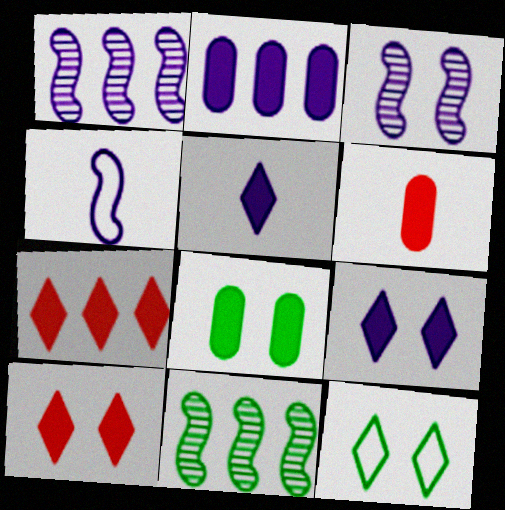[[1, 6, 12], 
[2, 6, 8]]